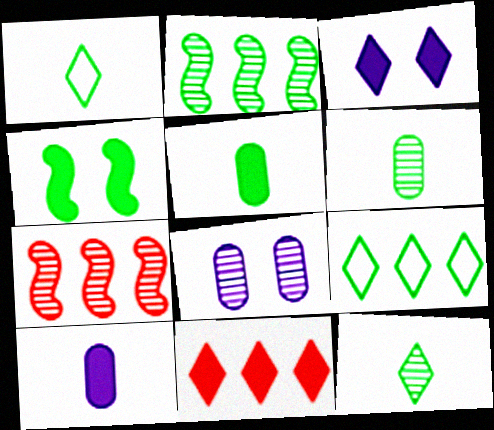[[4, 6, 9], 
[4, 10, 11], 
[7, 8, 12]]